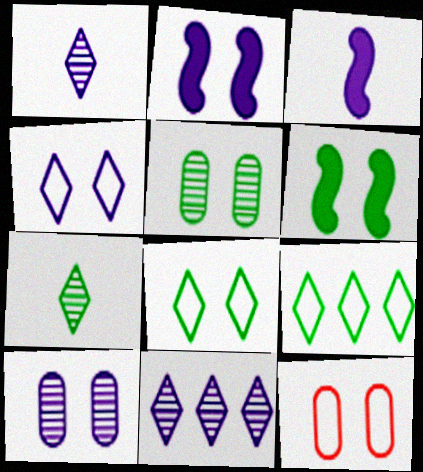[[2, 4, 10], 
[5, 6, 8]]